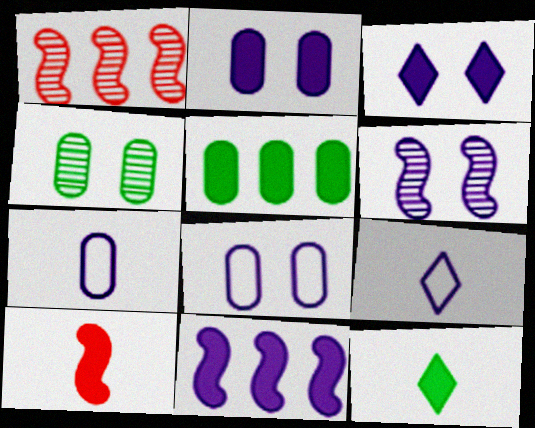[[1, 8, 12], 
[3, 5, 10], 
[3, 6, 8]]